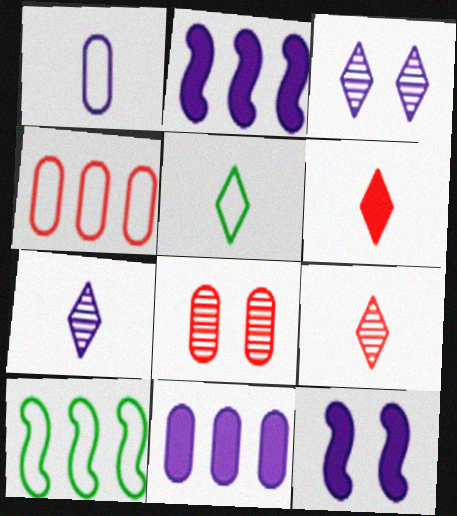[[1, 2, 3], 
[2, 5, 8], 
[5, 6, 7]]